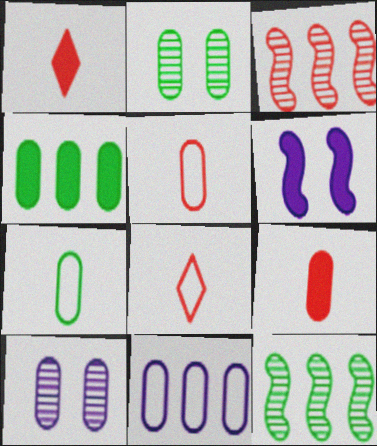[[1, 4, 6], 
[2, 4, 7], 
[2, 9, 11], 
[4, 5, 10]]